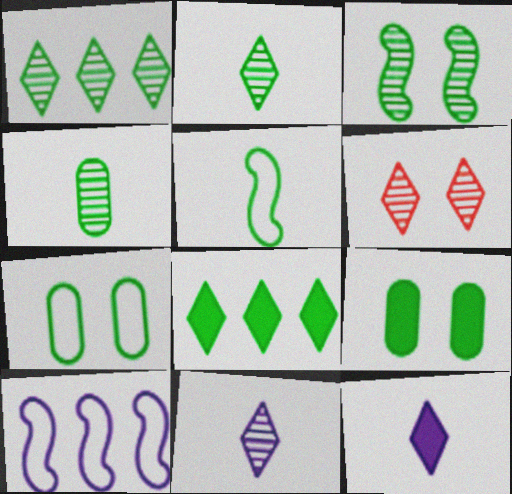[[1, 3, 4], 
[1, 5, 9], 
[1, 6, 11]]